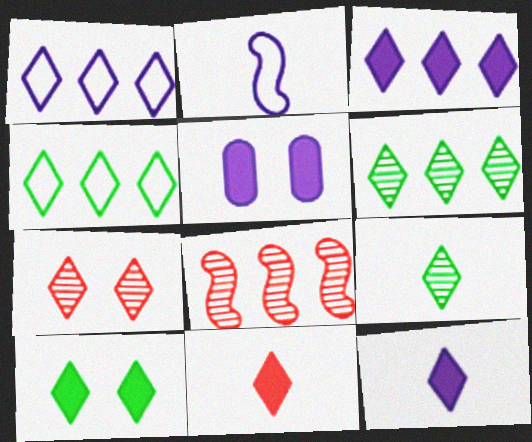[[3, 10, 11], 
[4, 7, 12], 
[4, 9, 10]]